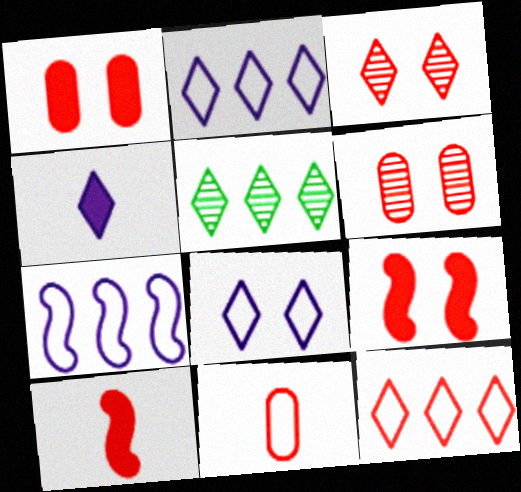[[6, 10, 12]]